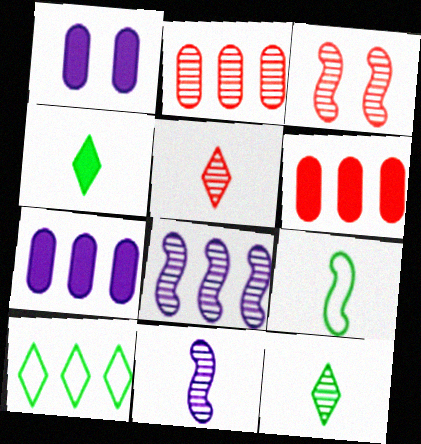[[2, 3, 5], 
[6, 8, 10]]